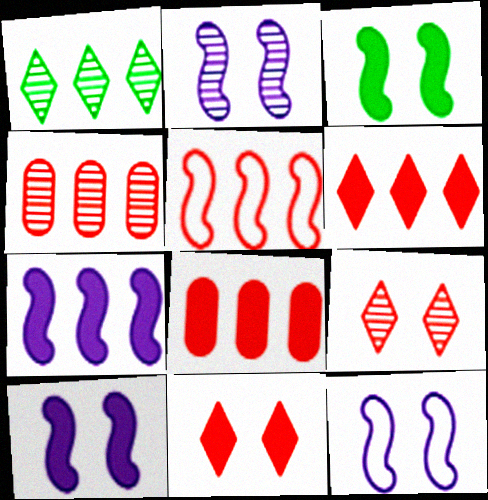[[2, 10, 12], 
[4, 5, 6]]